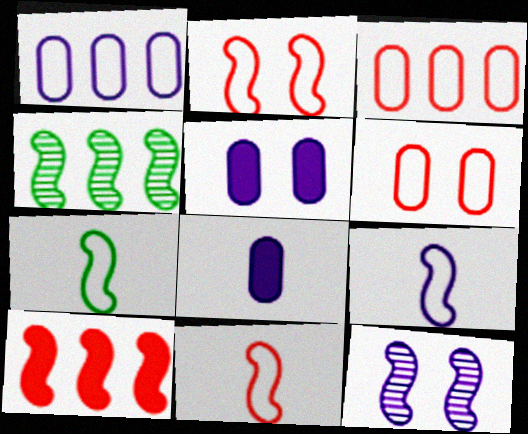[[7, 9, 11], 
[7, 10, 12]]